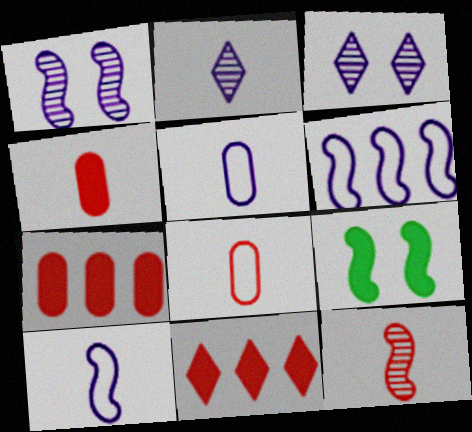[[6, 9, 12]]